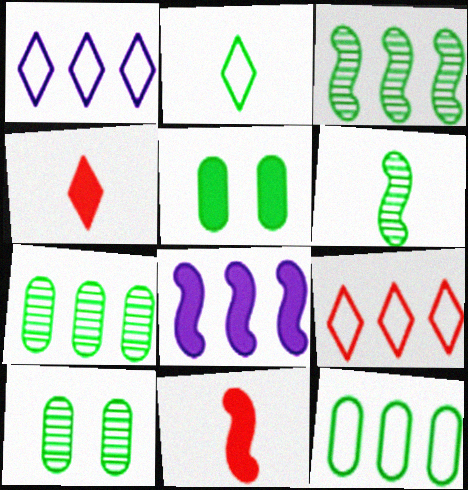[[1, 10, 11], 
[2, 3, 5], 
[4, 5, 8], 
[7, 8, 9]]